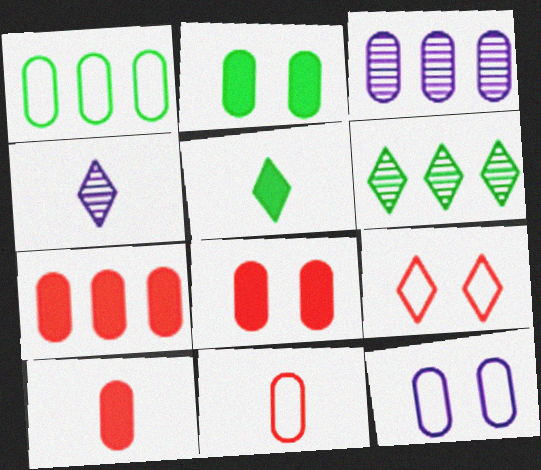[[1, 3, 7], 
[1, 11, 12], 
[2, 3, 11], 
[7, 8, 10]]